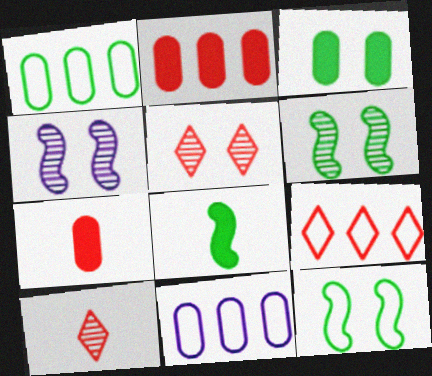[[5, 8, 11]]